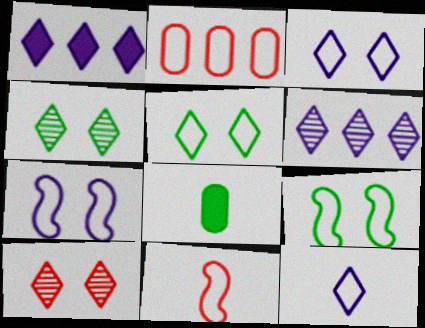[[2, 9, 12]]